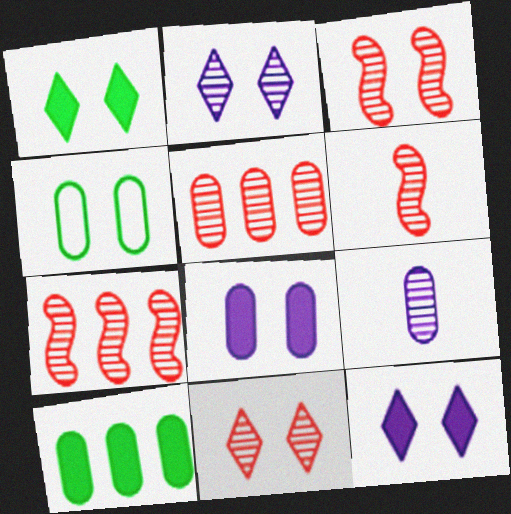[[3, 4, 12], 
[3, 6, 7], 
[5, 6, 11]]